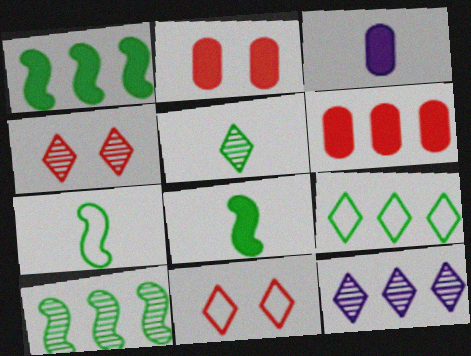[[2, 7, 12], 
[3, 10, 11], 
[4, 5, 12]]